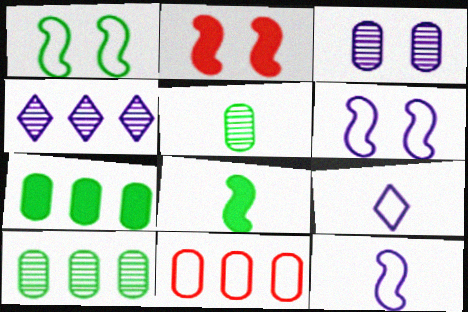[[1, 9, 11], 
[2, 9, 10]]